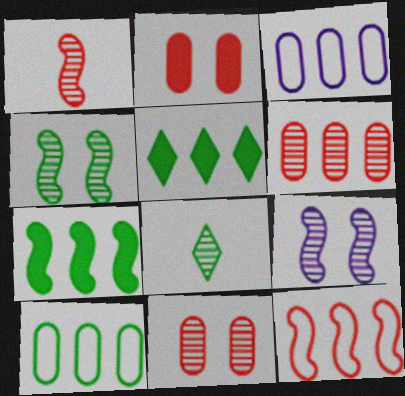[[6, 8, 9]]